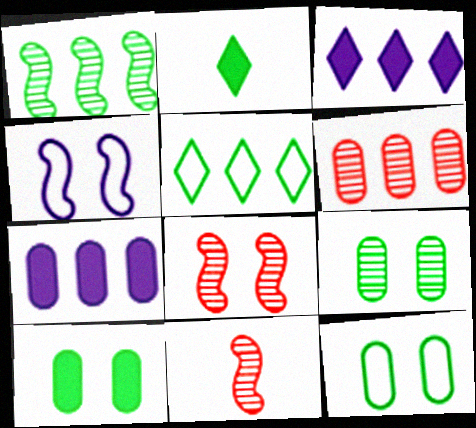[[1, 2, 12], 
[2, 4, 6], 
[3, 11, 12], 
[9, 10, 12]]